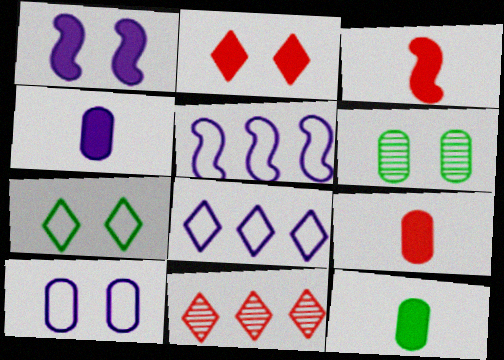[[3, 6, 8], 
[4, 9, 12]]